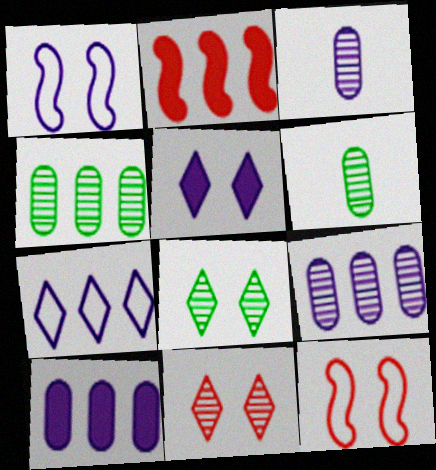[[2, 4, 7]]